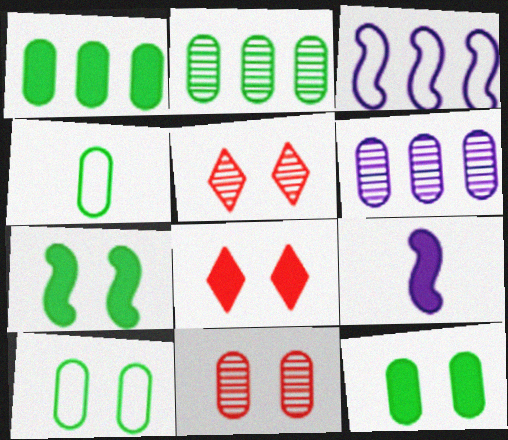[[1, 8, 9], 
[2, 4, 12]]